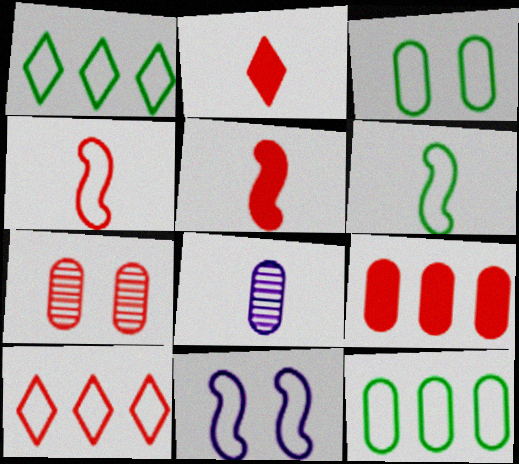[[1, 3, 6], 
[2, 6, 8], 
[3, 8, 9], 
[5, 7, 10]]